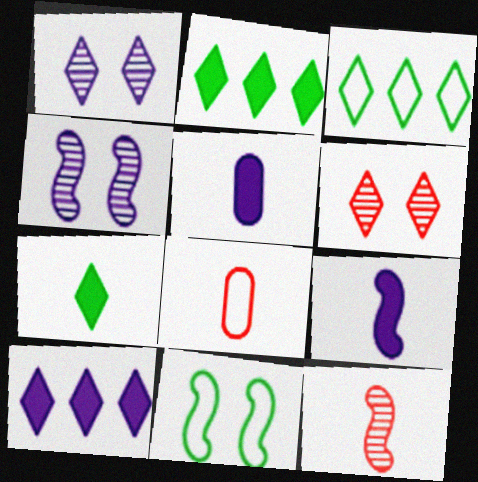[[2, 4, 8]]